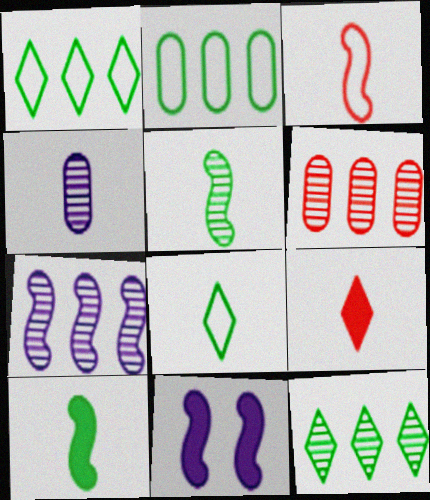[[6, 7, 12], 
[6, 8, 11]]